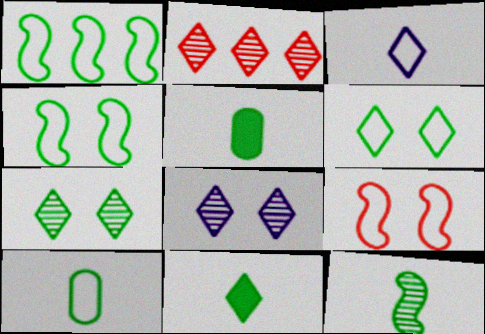[[1, 5, 7], 
[1, 6, 10], 
[10, 11, 12]]